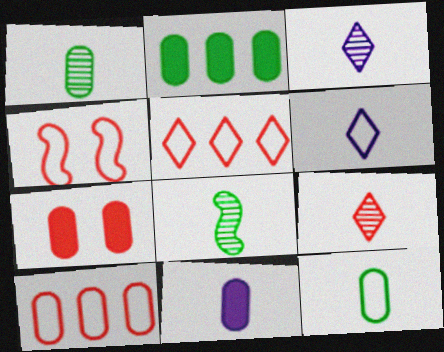[[2, 3, 4], 
[2, 7, 11]]